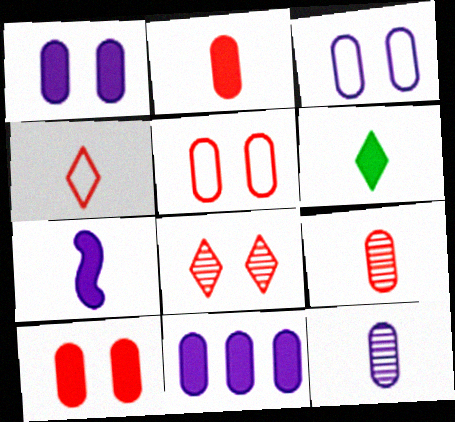[[2, 6, 7], 
[3, 11, 12]]